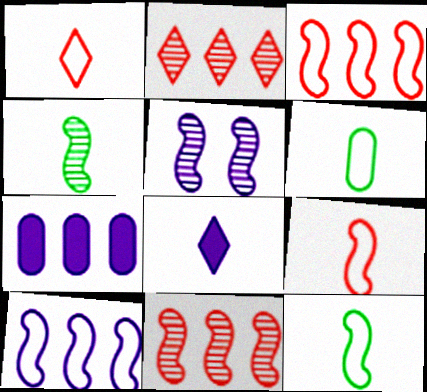[[4, 5, 11]]